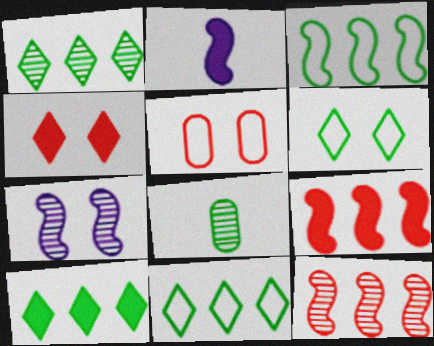[[1, 2, 5], 
[1, 10, 11]]